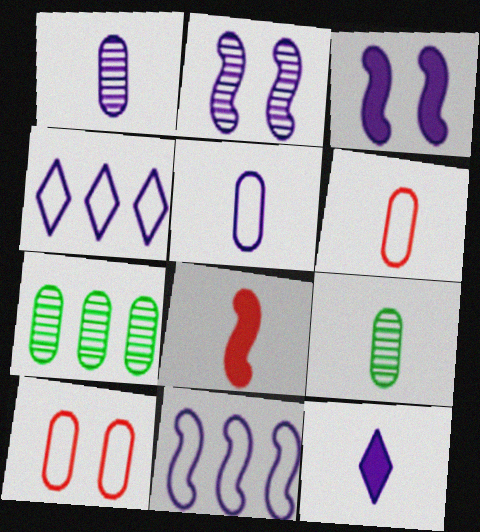[[1, 3, 4]]